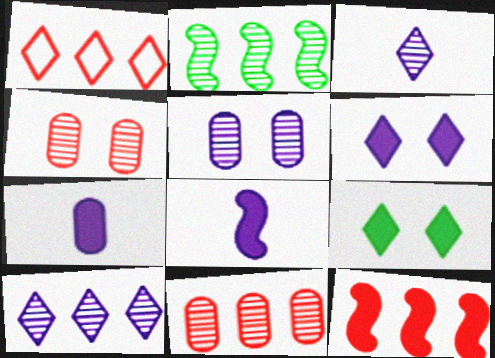[[1, 3, 9], 
[1, 11, 12], 
[2, 3, 4], 
[2, 10, 11], 
[7, 9, 12]]